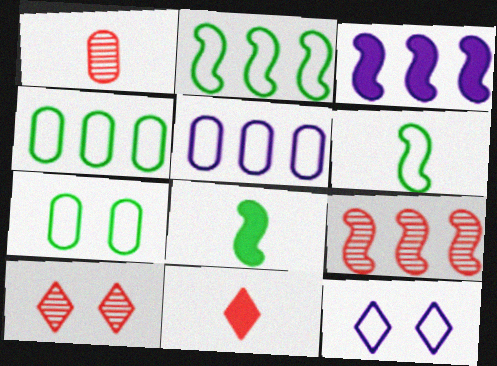[[1, 9, 10], 
[2, 3, 9], 
[5, 8, 10]]